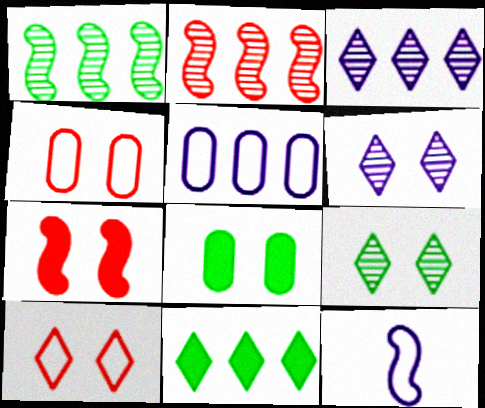[[1, 7, 12], 
[2, 5, 11]]